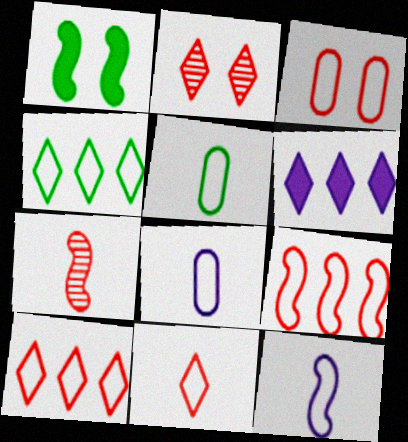[[3, 4, 12], 
[3, 9, 11], 
[5, 11, 12]]